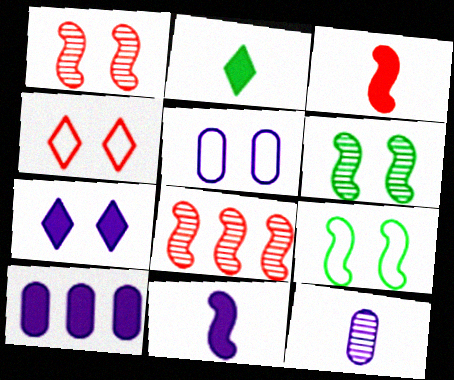[[2, 5, 8], 
[4, 5, 9], 
[5, 10, 12], 
[7, 10, 11], 
[8, 9, 11]]